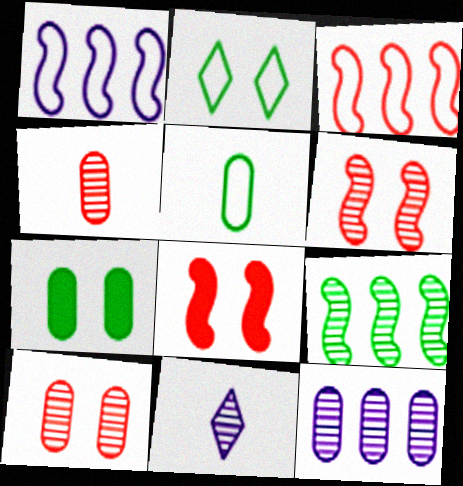[[3, 7, 11], 
[9, 10, 11]]